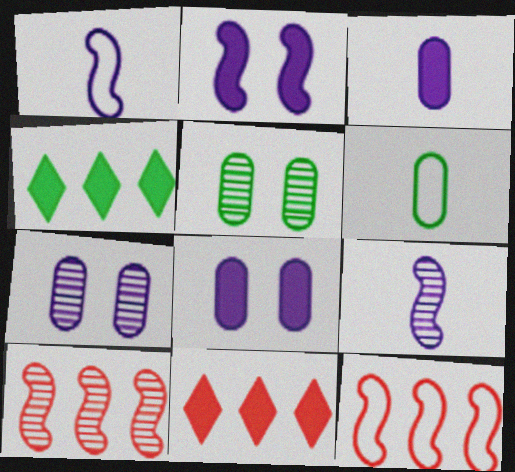[[1, 5, 11]]